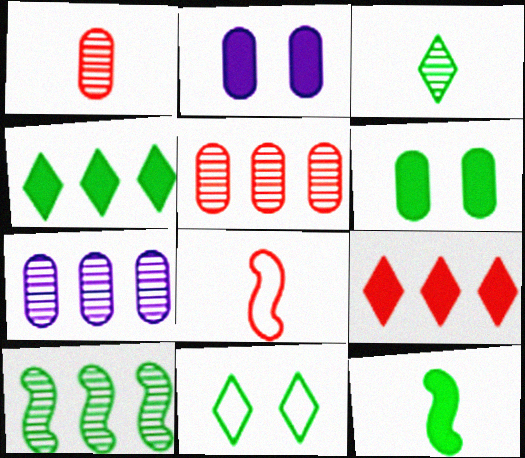[[2, 9, 12], 
[3, 4, 11], 
[4, 6, 12]]